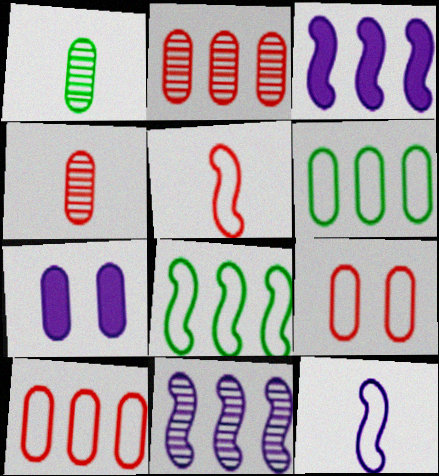[[1, 7, 10], 
[4, 6, 7]]